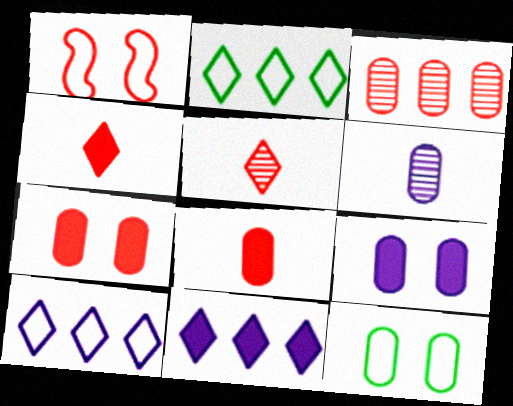[[1, 3, 4]]